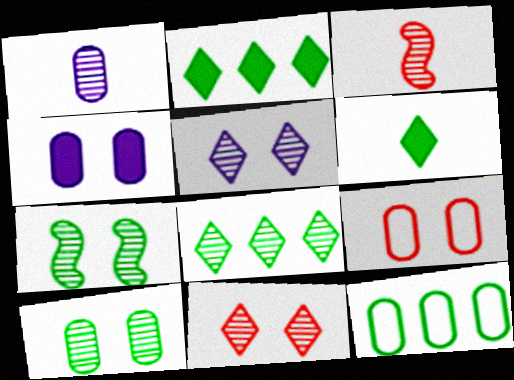[[4, 9, 10], 
[6, 7, 12]]